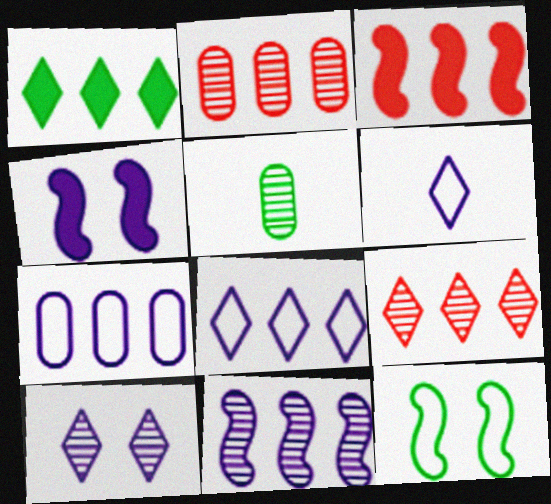[[1, 5, 12], 
[1, 8, 9]]